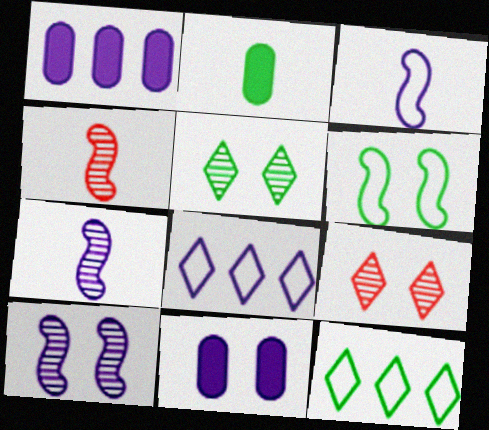[[4, 11, 12], 
[6, 9, 11], 
[7, 8, 11]]